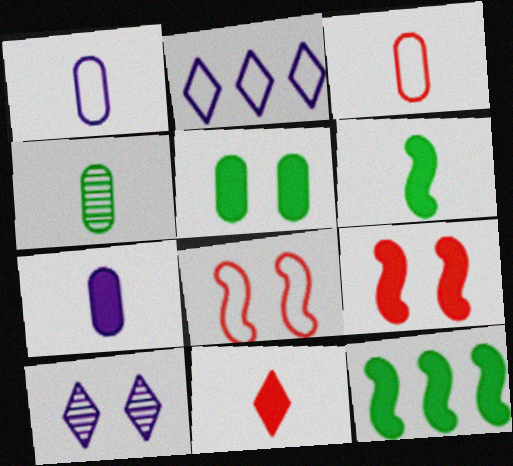[[2, 4, 9], 
[3, 4, 7], 
[3, 10, 12], 
[5, 8, 10], 
[6, 7, 11]]